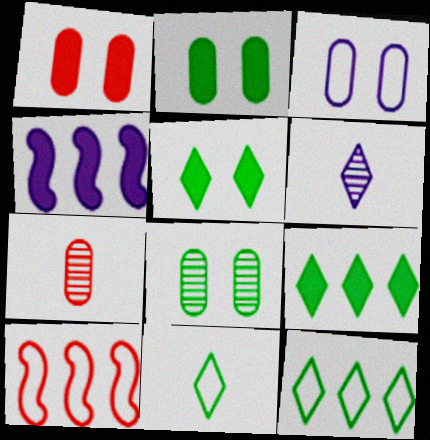[[1, 3, 8], 
[2, 6, 10], 
[3, 4, 6], 
[3, 10, 11]]